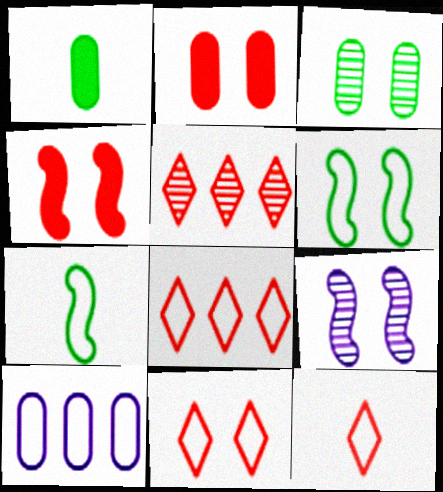[[1, 8, 9], 
[4, 6, 9], 
[6, 10, 12], 
[7, 10, 11], 
[8, 11, 12]]